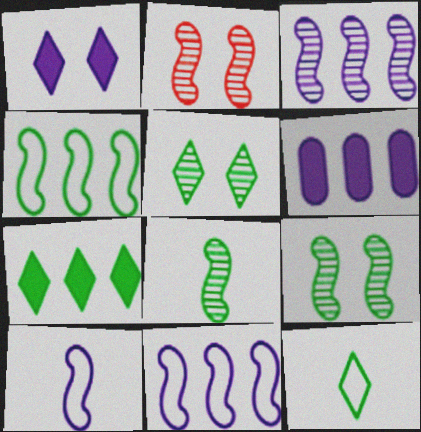[[2, 3, 8], 
[2, 6, 12], 
[5, 7, 12]]